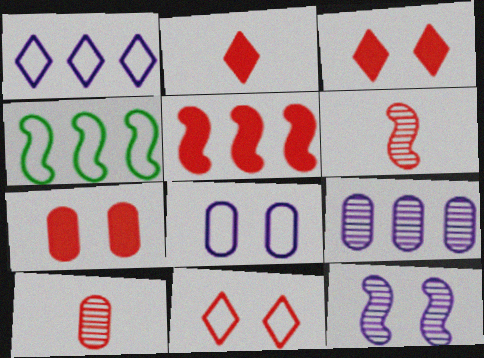[[2, 5, 7], 
[5, 10, 11]]